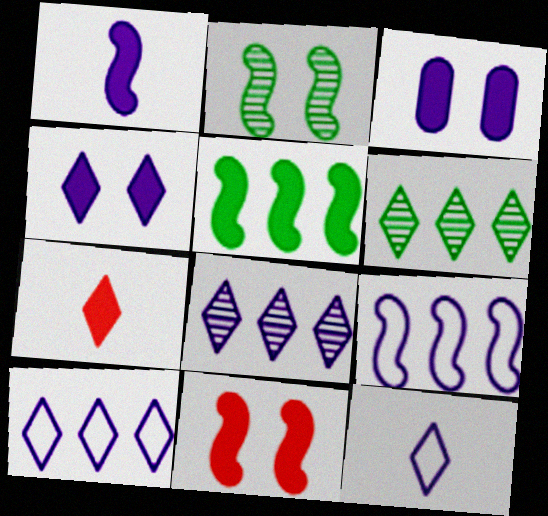[[1, 5, 11], 
[3, 5, 7], 
[4, 8, 12]]